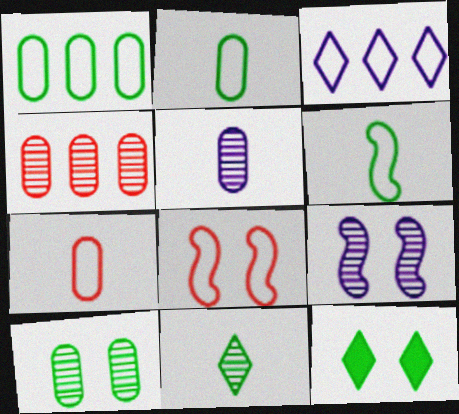[[2, 3, 8], 
[4, 5, 10], 
[4, 9, 11]]